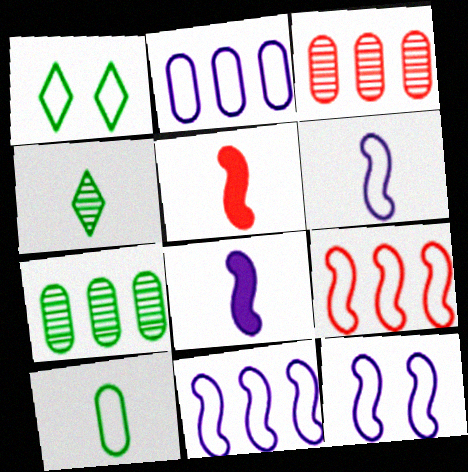[[1, 3, 8], 
[6, 11, 12]]